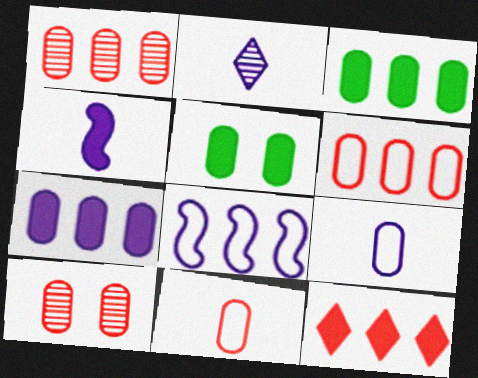[[1, 5, 9], 
[2, 4, 9], 
[3, 9, 10], 
[4, 5, 12]]